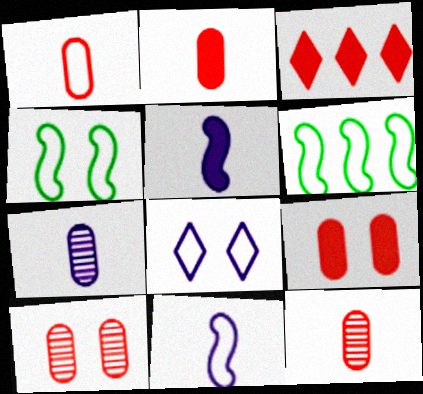[[1, 2, 12], 
[1, 6, 8], 
[3, 4, 7]]